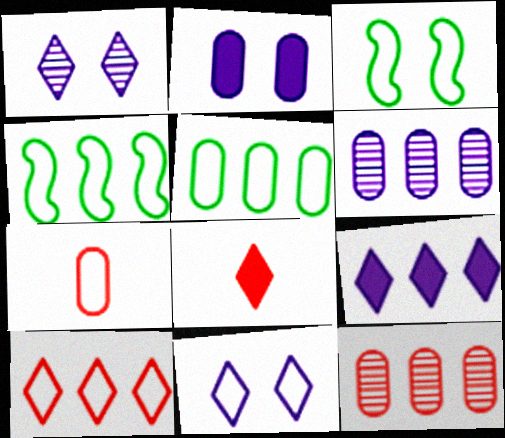[[3, 6, 8], 
[4, 7, 11], 
[4, 9, 12]]